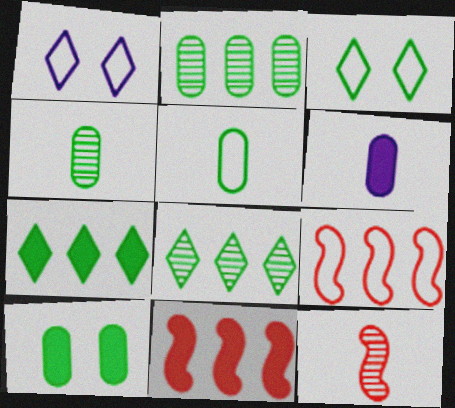[[1, 4, 11], 
[1, 5, 9], 
[2, 5, 10]]